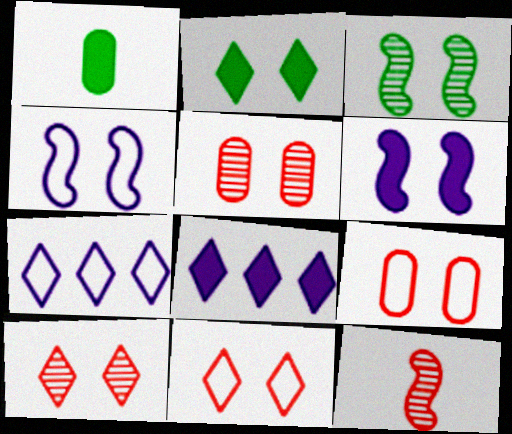[[2, 4, 5]]